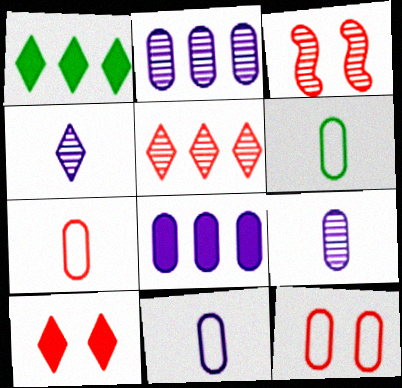[[1, 3, 11], 
[3, 10, 12], 
[6, 7, 11]]